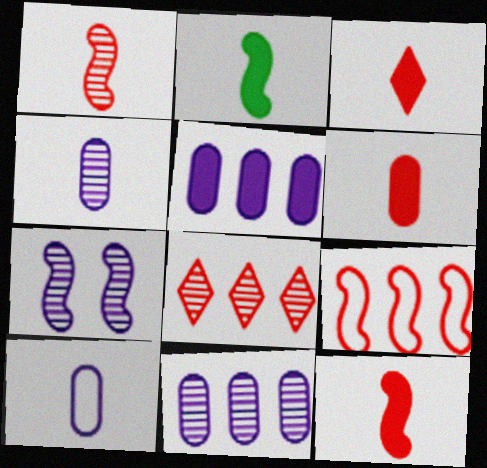[[2, 7, 9], 
[3, 6, 12]]